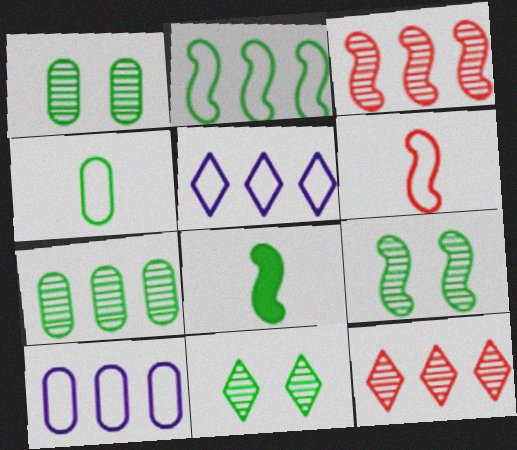[[1, 9, 11], 
[2, 8, 9]]